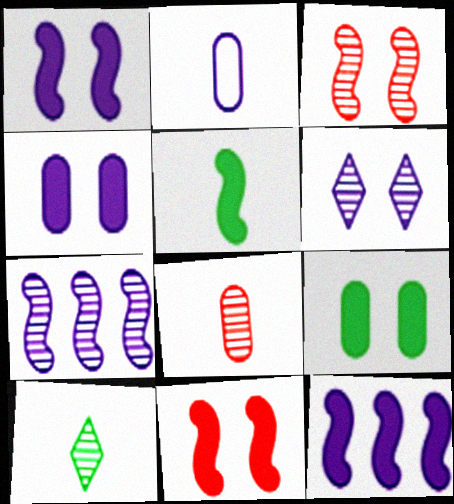[[2, 6, 12], 
[5, 11, 12]]